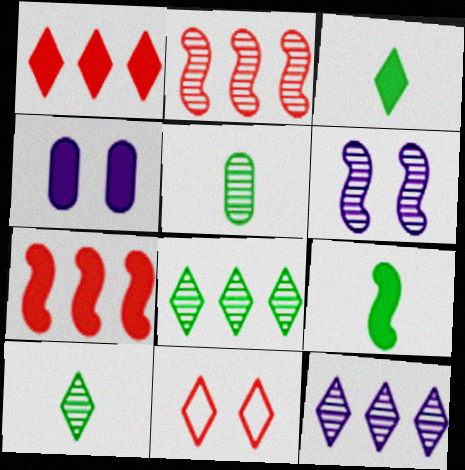[[1, 4, 9], 
[3, 4, 7], 
[3, 11, 12]]